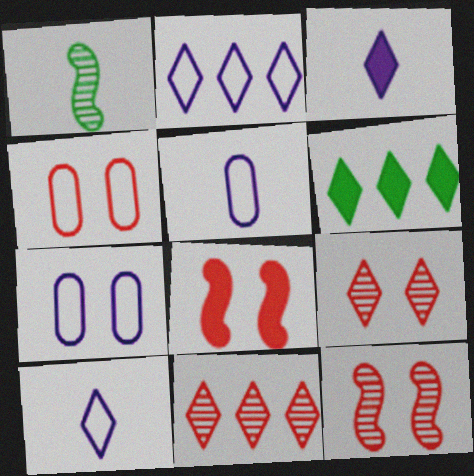[[2, 6, 11], 
[4, 8, 9], 
[5, 6, 12], 
[6, 9, 10]]